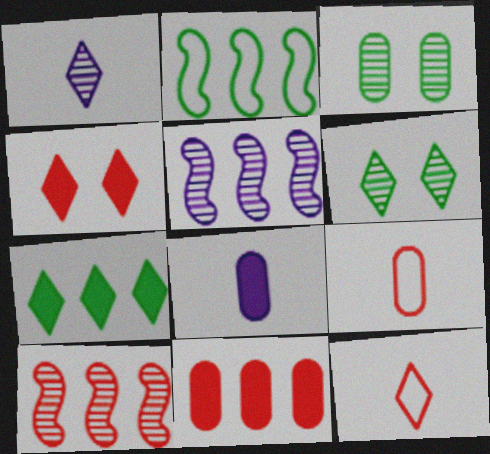[[1, 3, 10], 
[4, 9, 10]]